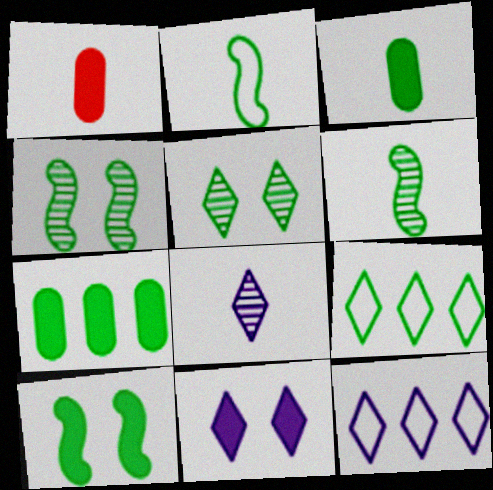[[1, 2, 8], 
[1, 4, 12], 
[2, 5, 7], 
[3, 4, 9], 
[8, 11, 12]]